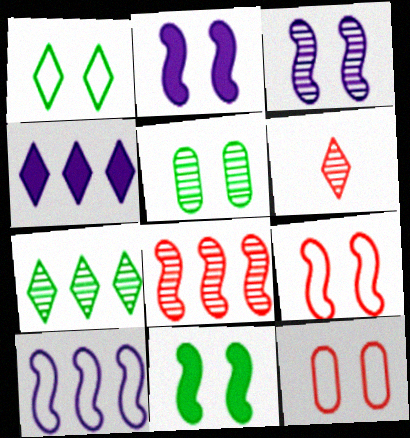[[1, 4, 6], 
[1, 5, 11], 
[3, 9, 11]]